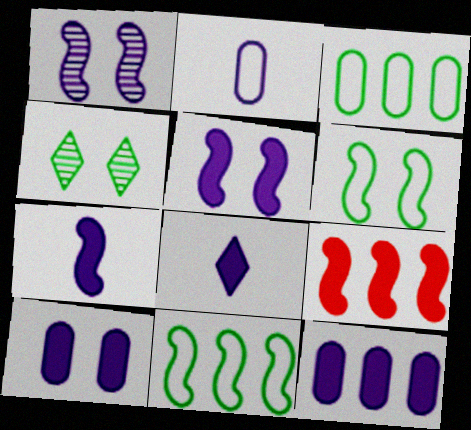[[2, 4, 9], 
[5, 8, 12]]